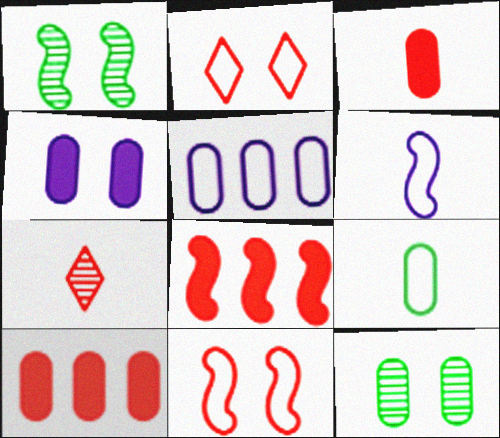[[1, 2, 4], 
[1, 6, 8], 
[3, 5, 12], 
[7, 10, 11]]